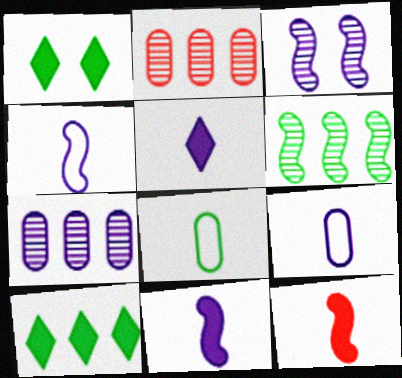[[1, 2, 4], 
[1, 6, 8]]